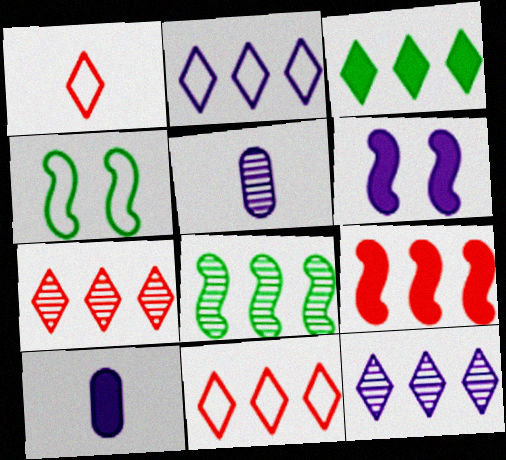[[2, 3, 7], 
[2, 5, 6], 
[3, 11, 12], 
[4, 7, 10]]